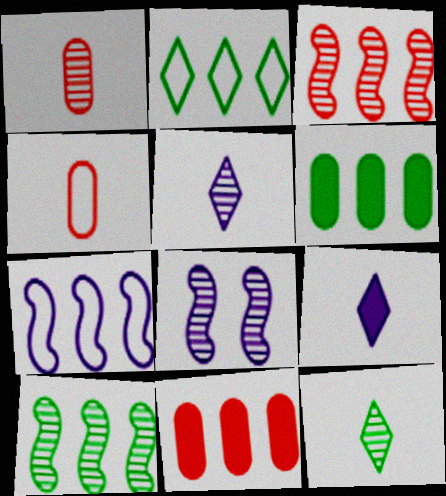[[2, 6, 10]]